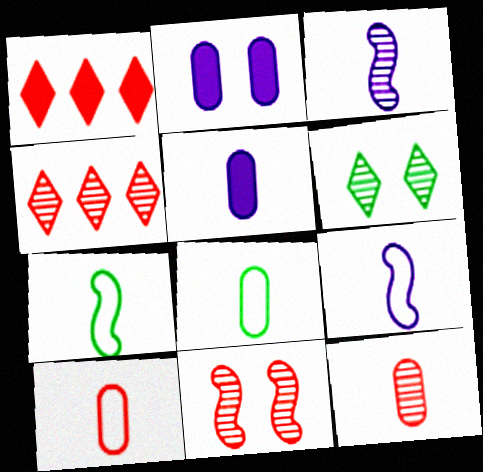[[1, 10, 11], 
[2, 4, 7], 
[4, 11, 12], 
[5, 8, 12]]